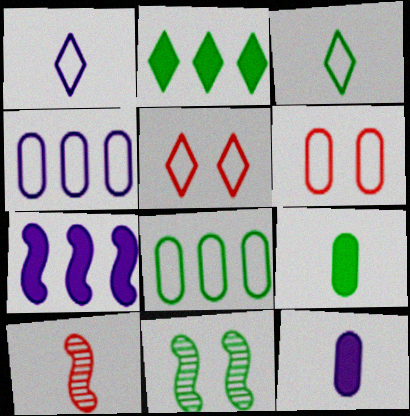[[1, 9, 10], 
[3, 10, 12]]